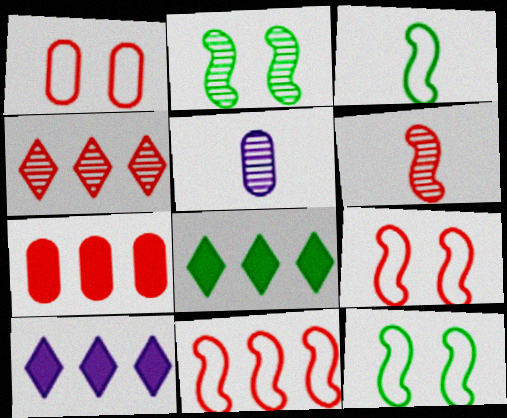[[2, 4, 5], 
[4, 7, 11], 
[5, 8, 9]]